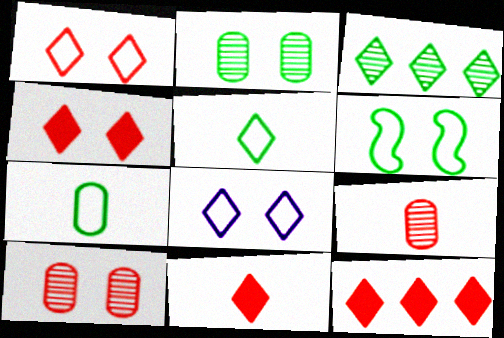[[3, 8, 11], 
[4, 11, 12]]